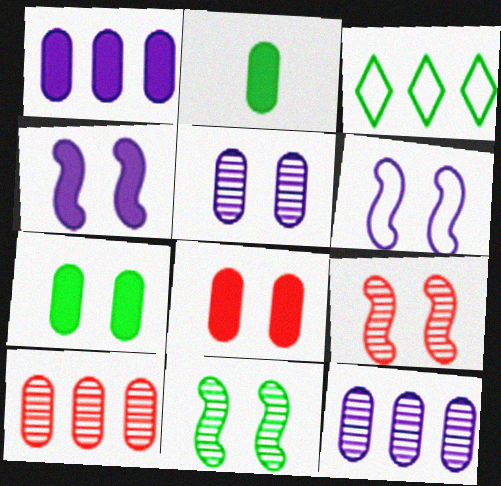[[1, 2, 8], 
[2, 3, 11]]